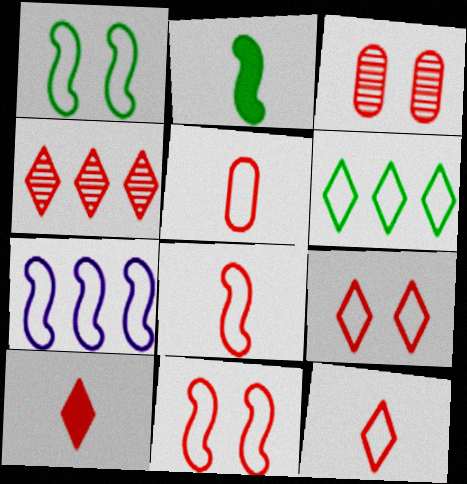[[1, 7, 8], 
[4, 9, 10], 
[5, 8, 12]]